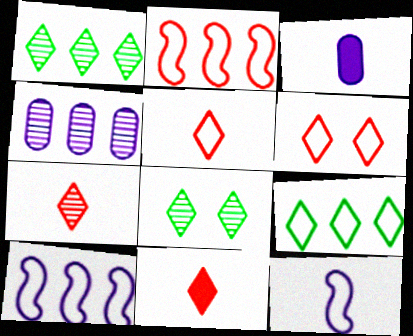[[2, 3, 8], 
[5, 7, 11]]